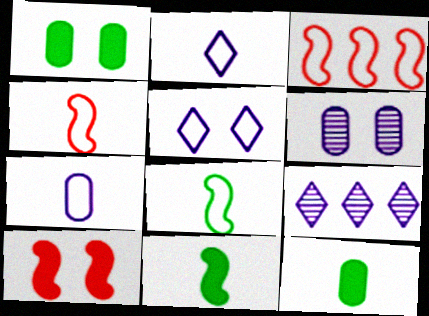[[1, 4, 9]]